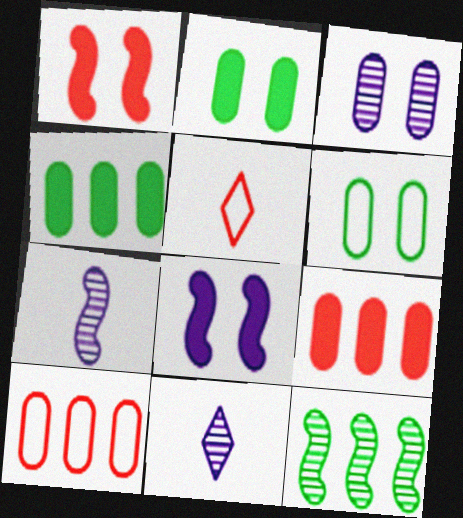[]